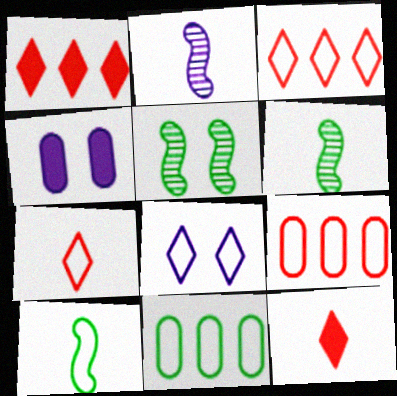[[3, 4, 6], 
[8, 9, 10]]